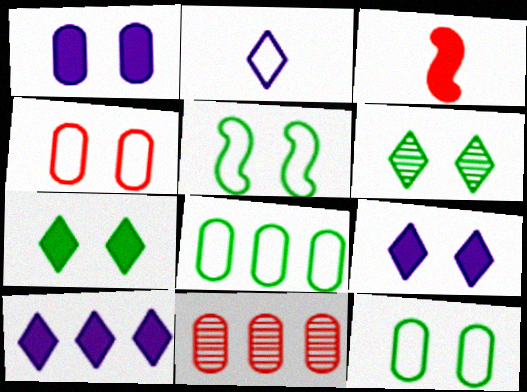[]